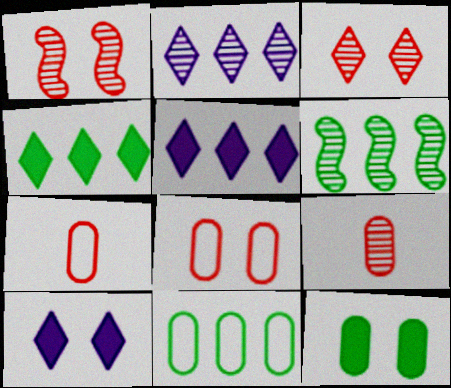[[4, 6, 11], 
[6, 7, 10]]